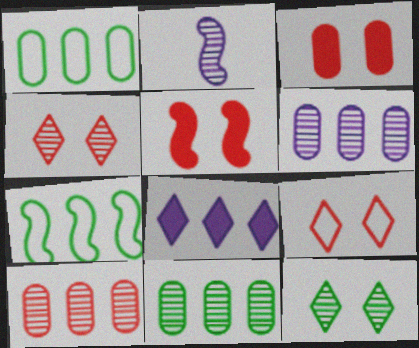[[2, 4, 11], 
[2, 5, 7], 
[2, 10, 12], 
[6, 10, 11], 
[7, 8, 10]]